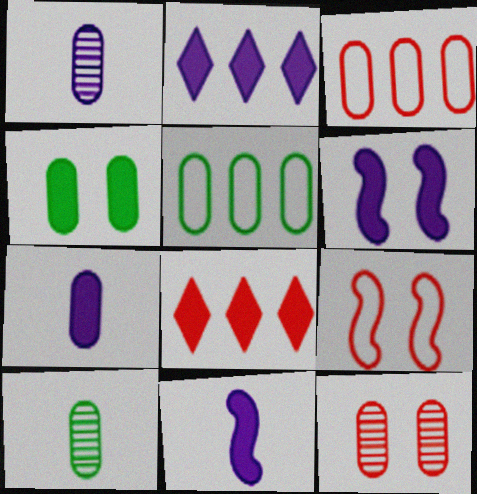[[1, 3, 4], 
[2, 6, 7], 
[2, 9, 10], 
[4, 5, 10], 
[4, 8, 11], 
[5, 7, 12]]